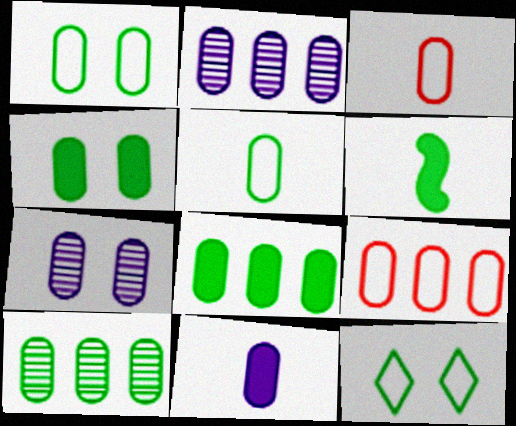[[2, 3, 4], 
[2, 8, 9], 
[3, 7, 8], 
[4, 5, 10], 
[6, 10, 12]]